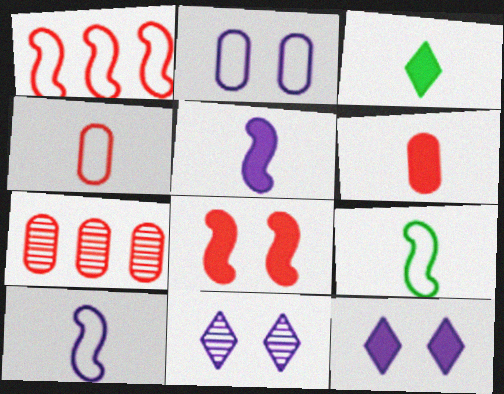[[3, 5, 6], 
[7, 9, 12]]